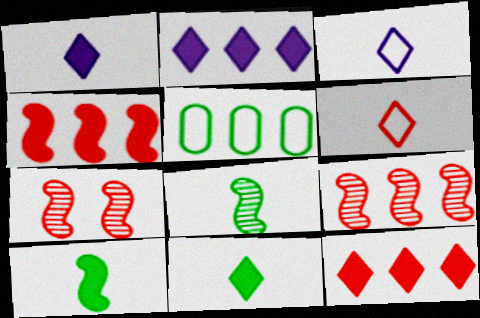[[1, 5, 7], 
[2, 5, 9]]